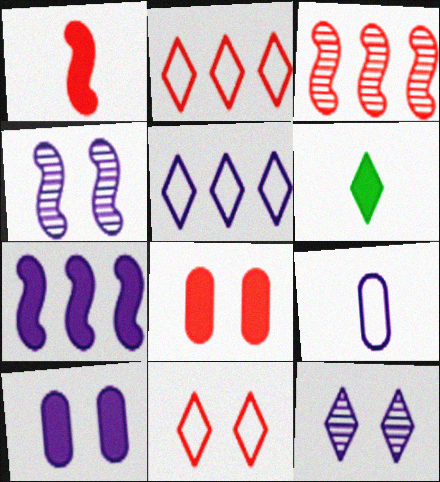[[2, 6, 12], 
[6, 7, 8], 
[7, 9, 12]]